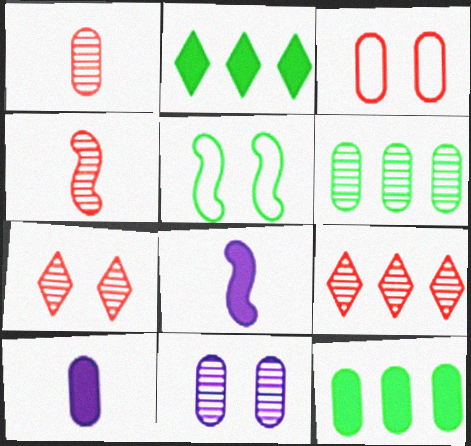[[1, 6, 11], 
[3, 6, 10], 
[5, 9, 10]]